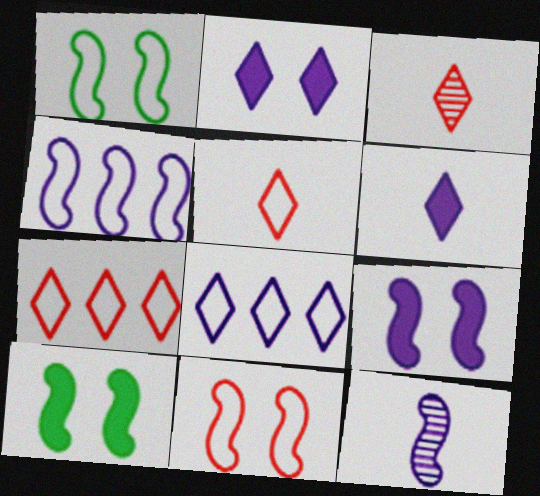[[4, 9, 12]]